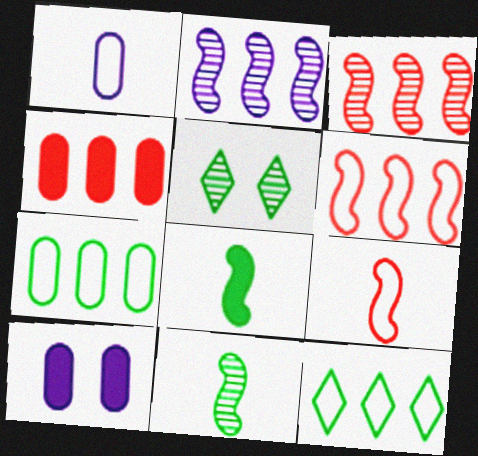[[2, 4, 12], 
[5, 7, 8]]